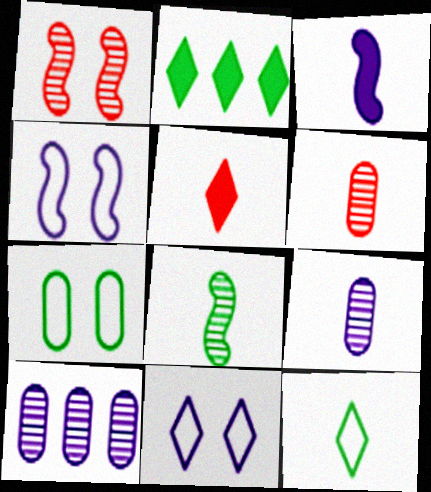[[2, 4, 6], 
[2, 7, 8], 
[3, 6, 12], 
[3, 10, 11]]